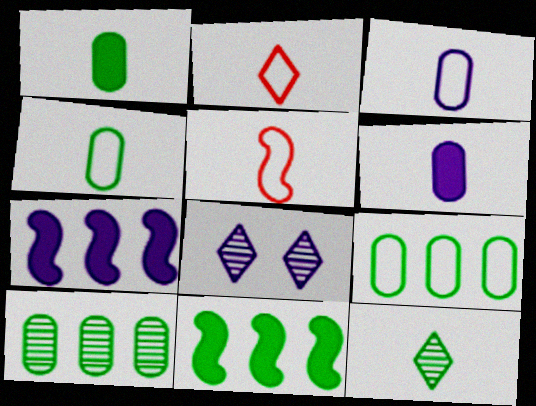[[3, 7, 8], 
[5, 6, 12]]